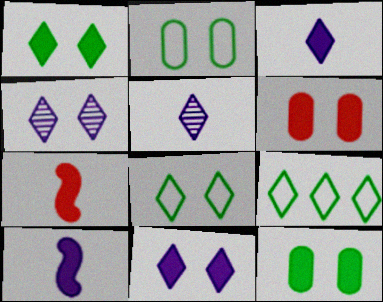[]